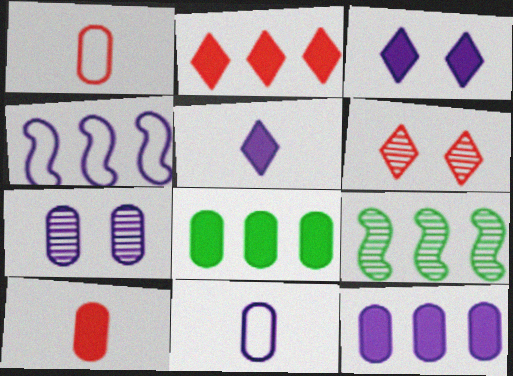[[1, 3, 9], 
[1, 7, 8], 
[4, 5, 7], 
[7, 11, 12]]